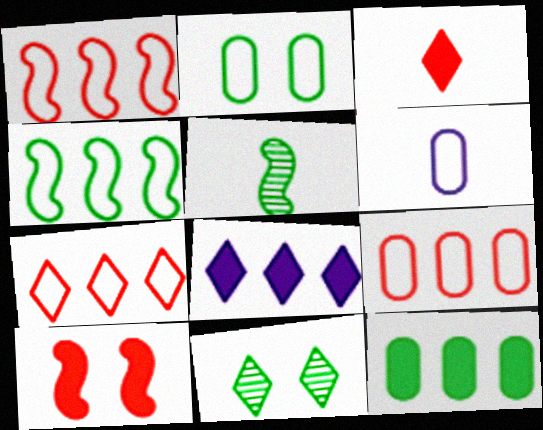[[1, 7, 9], 
[2, 6, 9], 
[3, 5, 6]]